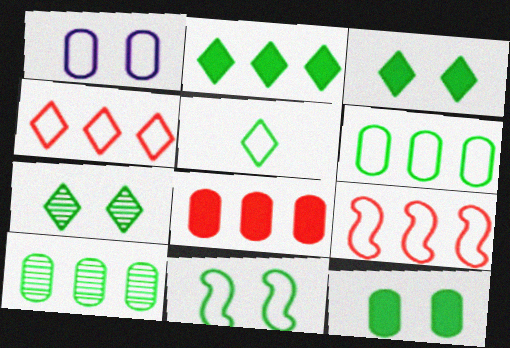[[1, 5, 9], 
[2, 5, 7], 
[5, 6, 11], 
[7, 11, 12]]